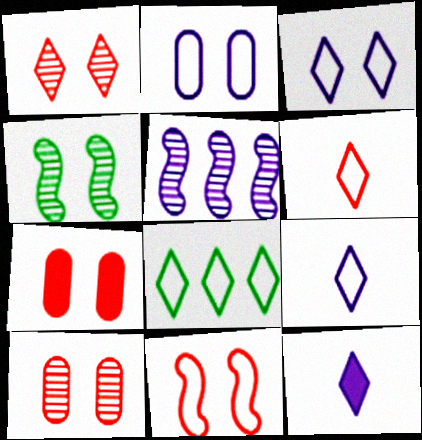[[1, 7, 11], 
[1, 8, 12], 
[2, 5, 12], 
[3, 4, 7], 
[3, 6, 8]]